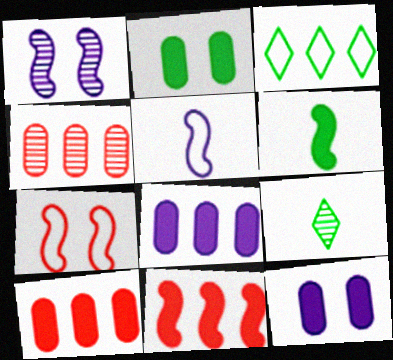[[1, 4, 9], 
[7, 8, 9]]